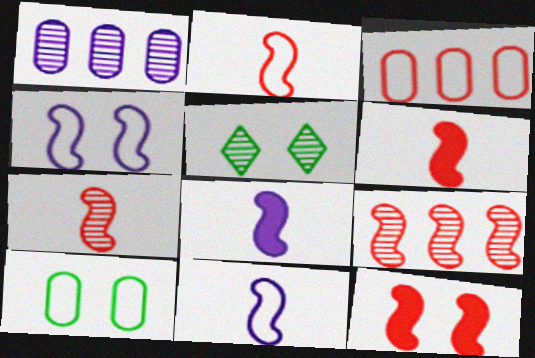[[1, 5, 7], 
[2, 6, 7], 
[2, 9, 12], 
[3, 5, 8]]